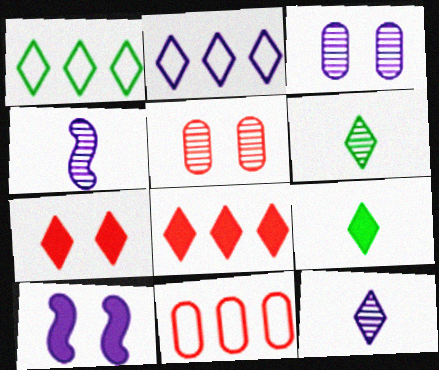[[1, 7, 12], 
[2, 6, 7], 
[6, 10, 11]]